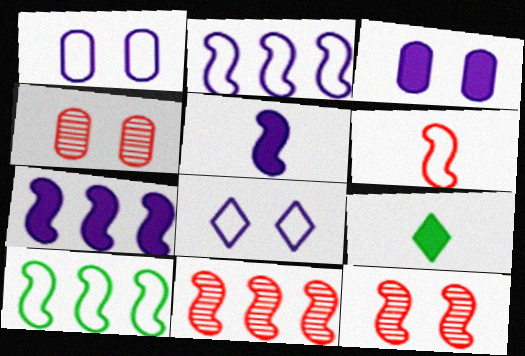[[1, 9, 11], 
[2, 4, 9], 
[5, 10, 12], 
[7, 10, 11]]